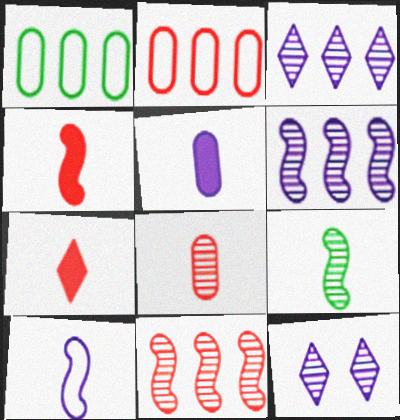[[1, 4, 12], 
[4, 9, 10]]